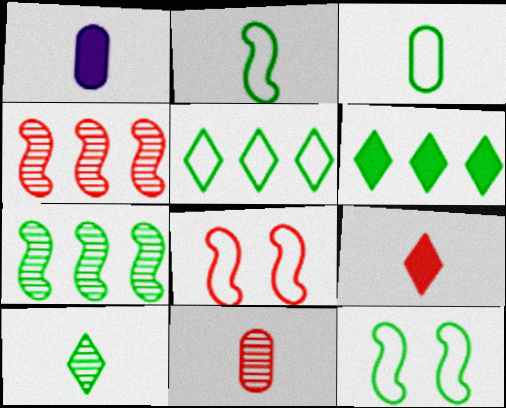[[1, 3, 11], 
[3, 5, 12]]